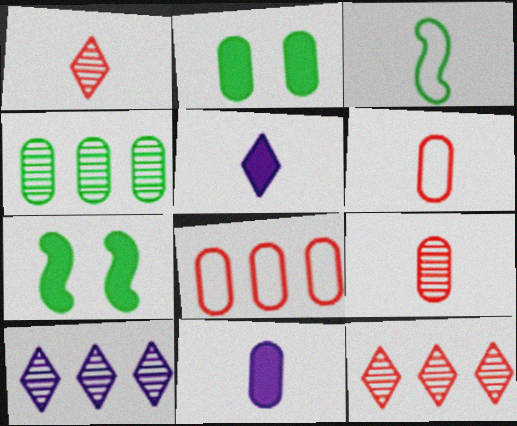[[1, 3, 11], 
[3, 5, 9], 
[6, 7, 10]]